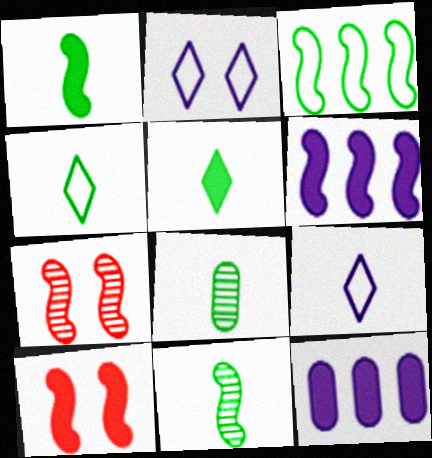[[1, 4, 8], 
[1, 6, 10], 
[4, 7, 12], 
[5, 10, 12]]